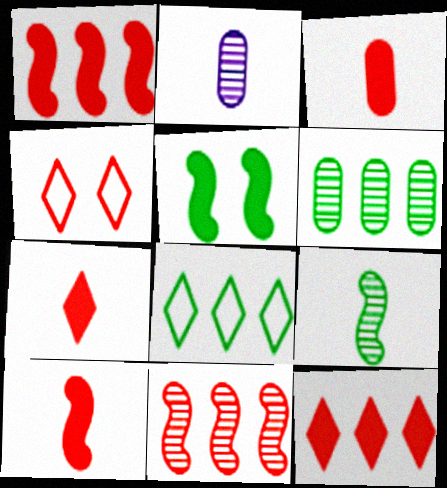[[3, 4, 11], 
[3, 7, 10]]